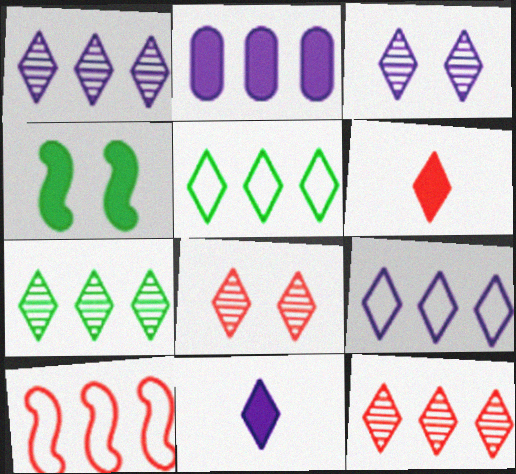[[1, 7, 12], 
[2, 4, 6], 
[2, 7, 10], 
[3, 5, 6], 
[3, 9, 11], 
[5, 8, 11]]